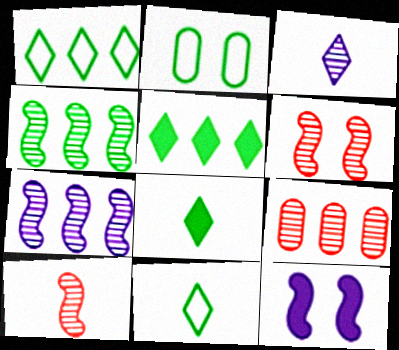[[2, 4, 8], 
[9, 11, 12]]